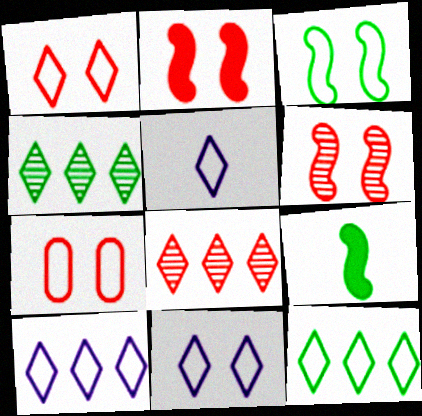[[1, 5, 12], 
[3, 7, 11], 
[5, 10, 11]]